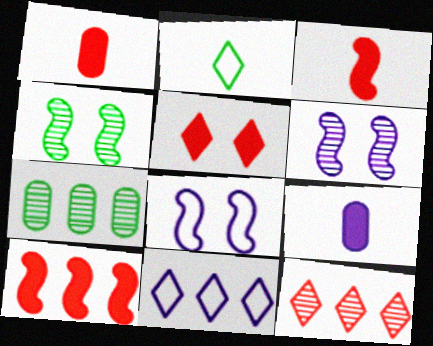[[1, 4, 11], 
[1, 5, 10], 
[6, 9, 11], 
[7, 10, 11]]